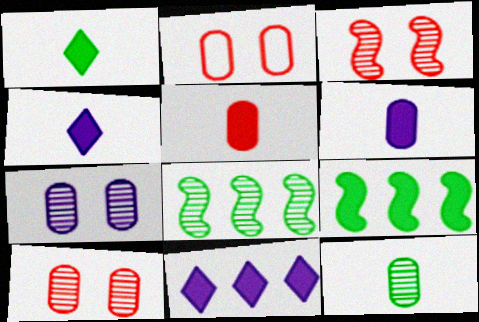[[2, 4, 8]]